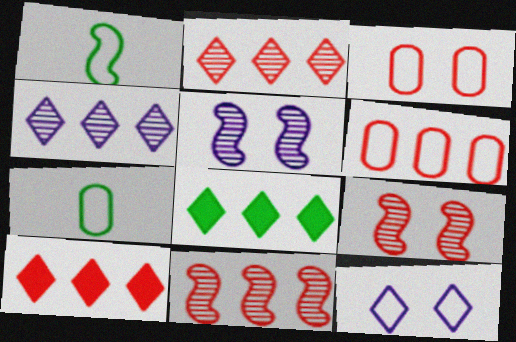[[1, 6, 12], 
[5, 7, 10], 
[6, 10, 11]]